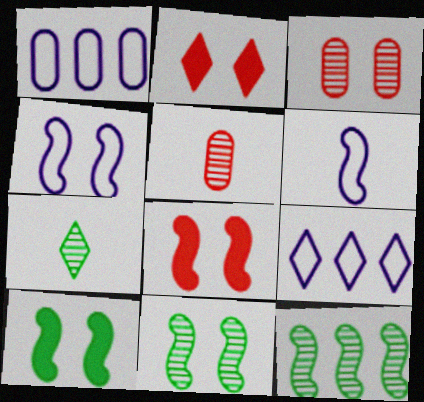[[1, 7, 8], 
[2, 7, 9], 
[4, 8, 11], 
[5, 9, 10], 
[6, 8, 12]]